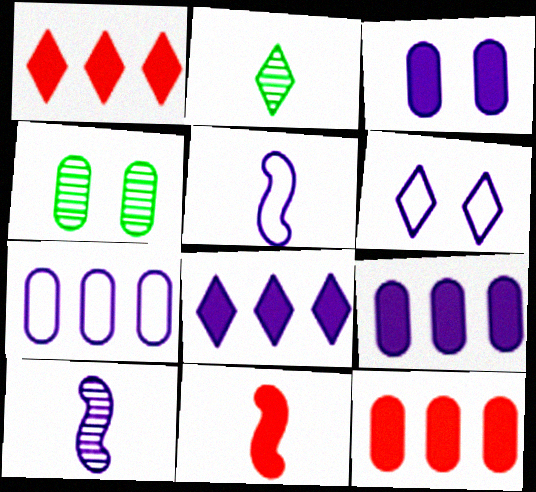[[1, 2, 6], 
[1, 4, 5], 
[5, 6, 7], 
[6, 9, 10]]